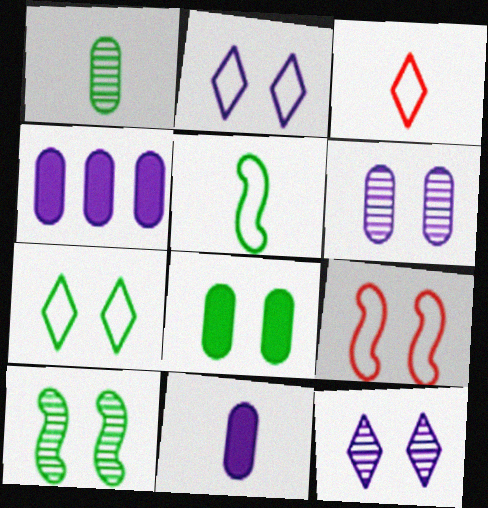[[3, 4, 10], 
[7, 8, 10], 
[8, 9, 12]]